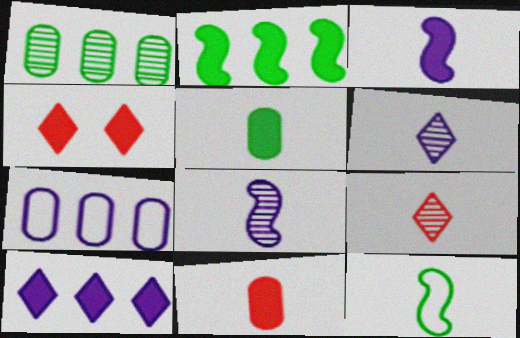[[6, 11, 12]]